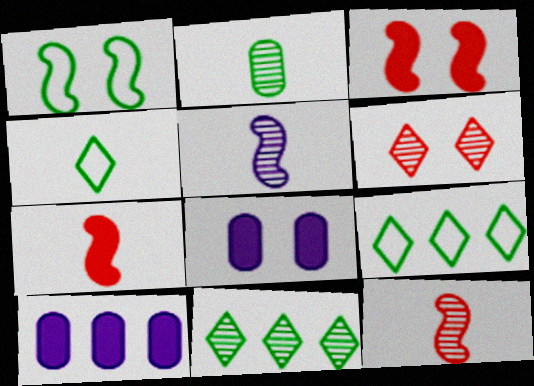[[1, 6, 8], 
[8, 9, 12]]